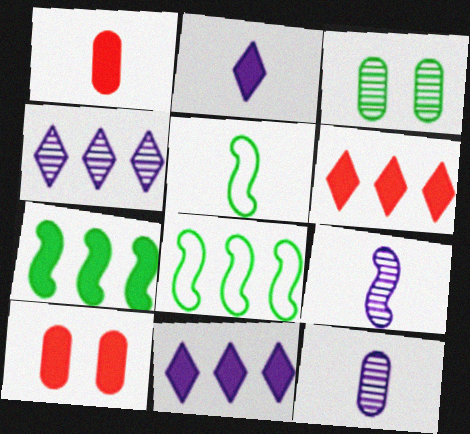[[2, 7, 10], 
[4, 5, 10]]